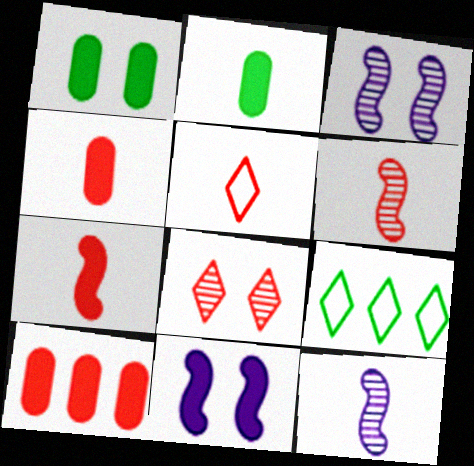[[2, 5, 12], 
[3, 4, 9], 
[4, 5, 6]]